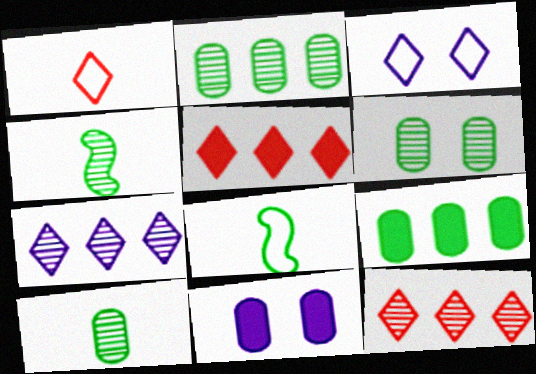[[2, 6, 10], 
[8, 11, 12]]